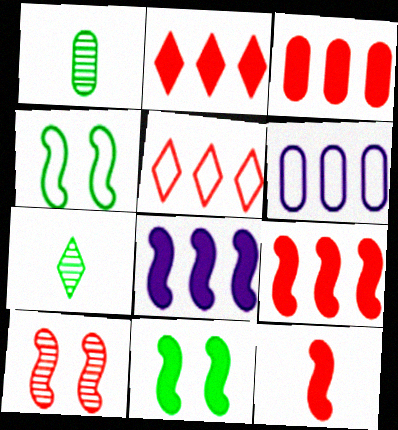[[2, 3, 9], 
[8, 11, 12]]